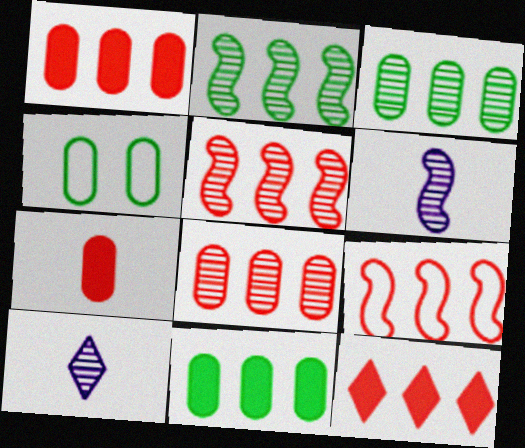[[4, 6, 12], 
[8, 9, 12]]